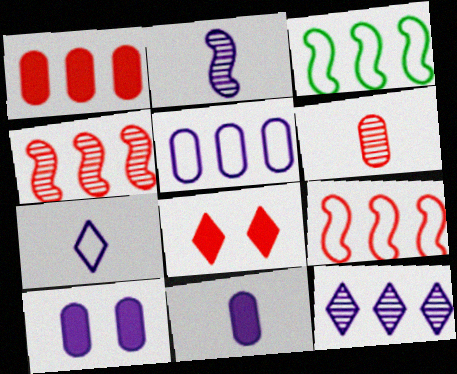[[1, 3, 12], 
[2, 7, 11], 
[6, 8, 9]]